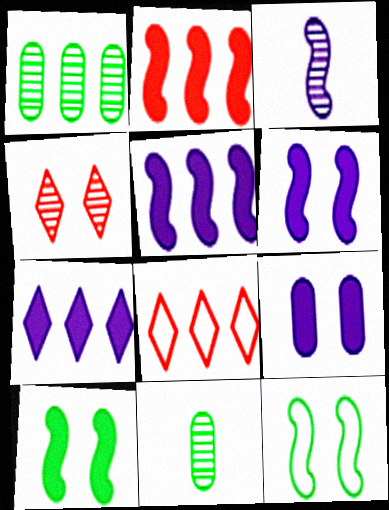[[1, 3, 4], 
[1, 5, 8], 
[2, 3, 12], 
[4, 9, 12], 
[6, 8, 11]]